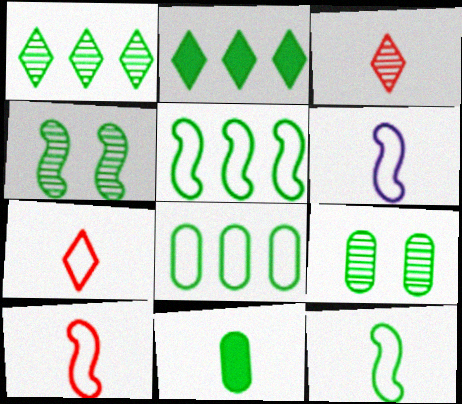[[2, 9, 12], 
[3, 6, 11], 
[6, 10, 12], 
[8, 9, 11]]